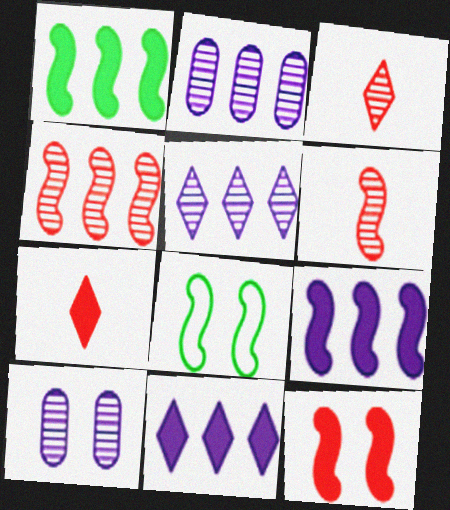[[2, 7, 8], 
[6, 8, 9]]